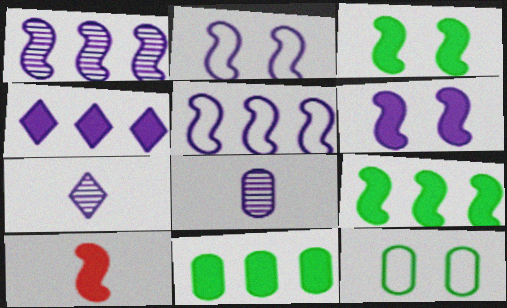[[2, 4, 8], 
[6, 9, 10]]